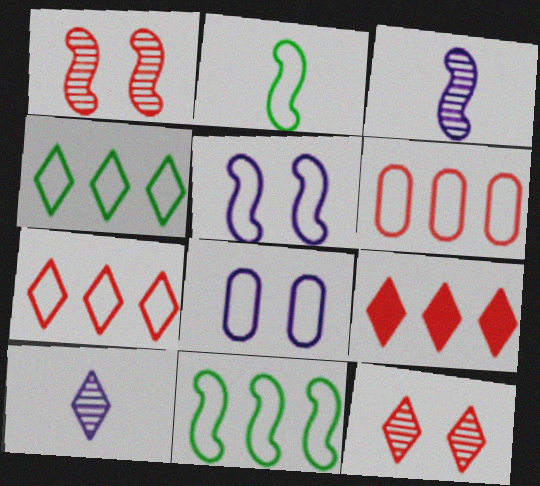[[2, 7, 8]]